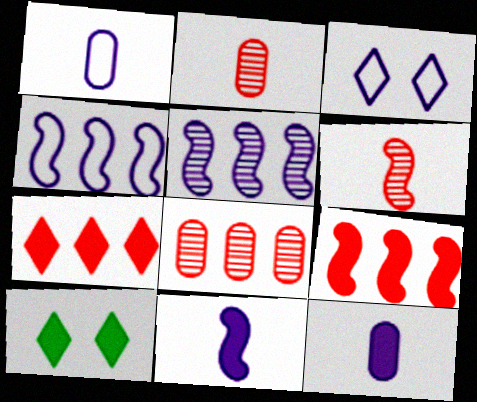[[1, 3, 4], 
[2, 4, 10], 
[3, 5, 12], 
[9, 10, 12]]